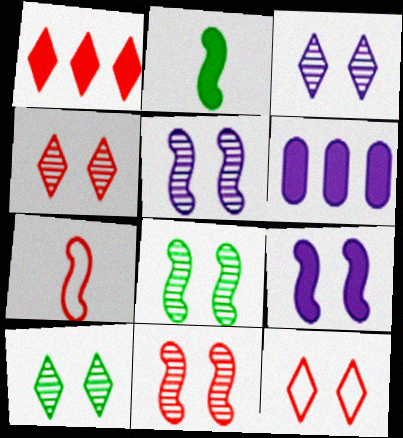[[3, 4, 10], 
[5, 8, 11], 
[6, 7, 10]]